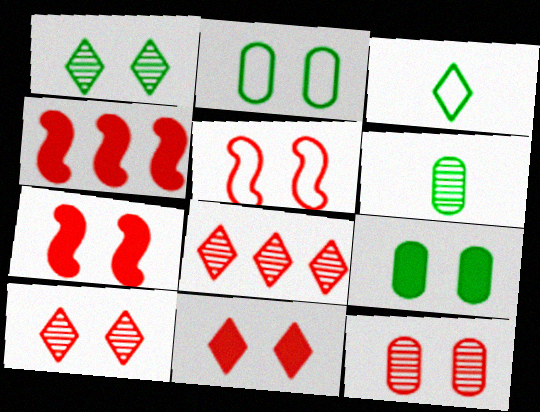[[5, 11, 12]]